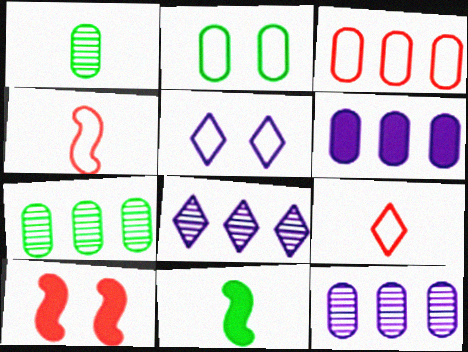[[3, 6, 7]]